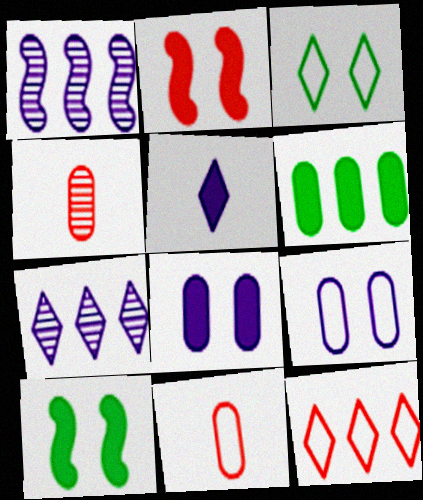[[1, 5, 9], 
[1, 6, 12], 
[2, 4, 12], 
[2, 5, 6], 
[4, 6, 9], 
[7, 10, 11]]